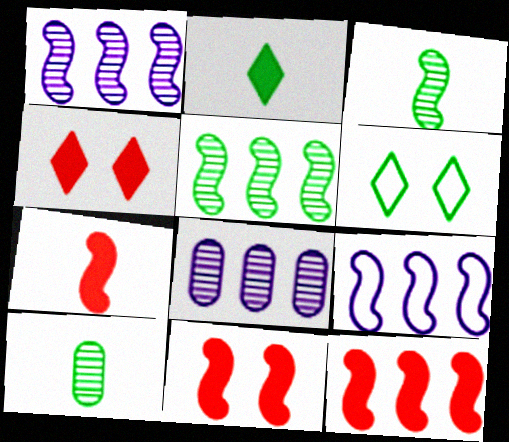[[3, 9, 11], 
[4, 9, 10], 
[5, 9, 12], 
[6, 7, 8], 
[7, 11, 12]]